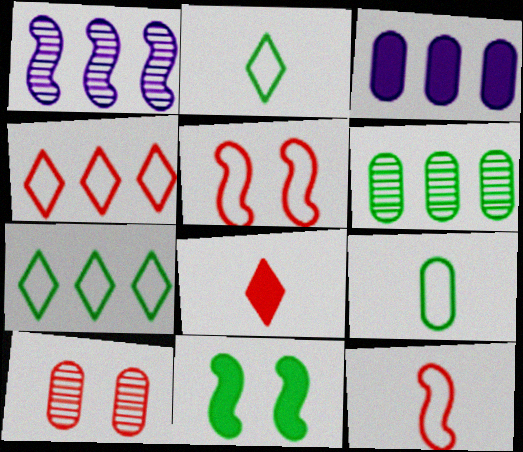[[1, 11, 12], 
[2, 6, 11], 
[3, 8, 11], 
[3, 9, 10]]